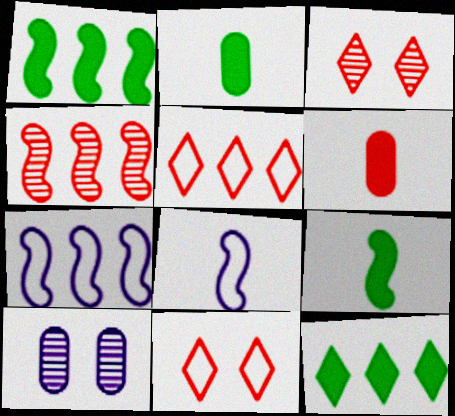[[1, 4, 7], 
[2, 3, 7], 
[4, 6, 11], 
[5, 9, 10]]